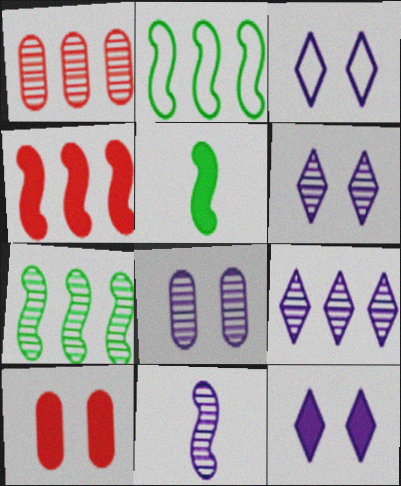[[1, 3, 5], 
[1, 7, 9], 
[3, 6, 12], 
[8, 9, 11]]